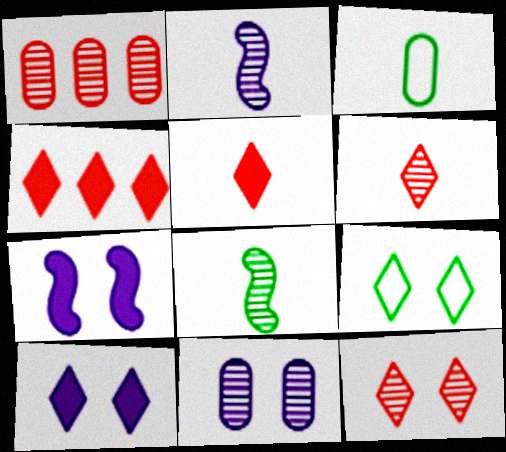[[2, 3, 5], 
[9, 10, 12]]